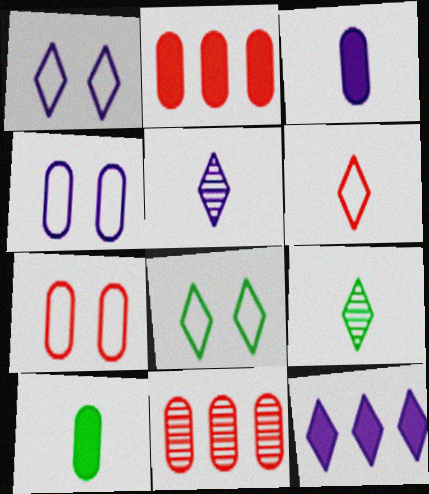[[1, 5, 12], 
[4, 10, 11]]